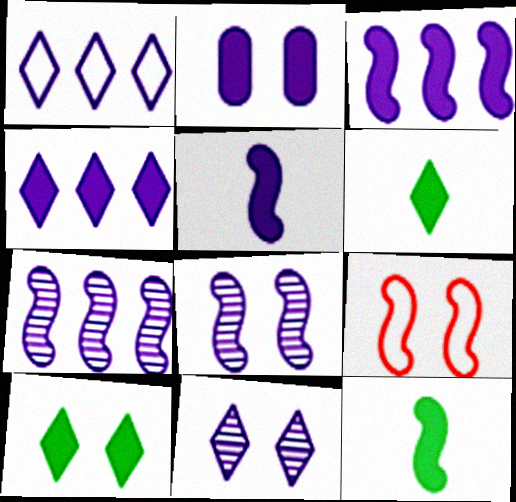[[2, 4, 5], 
[7, 9, 12]]